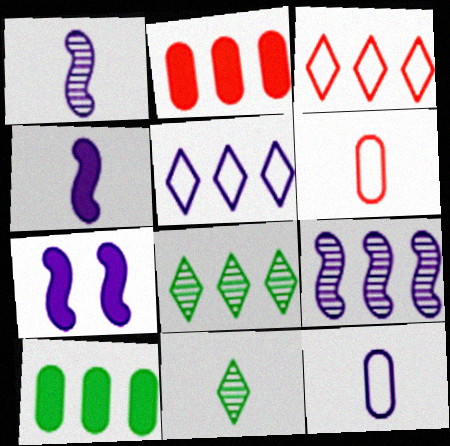[[3, 9, 10], 
[4, 6, 11], 
[6, 7, 8]]